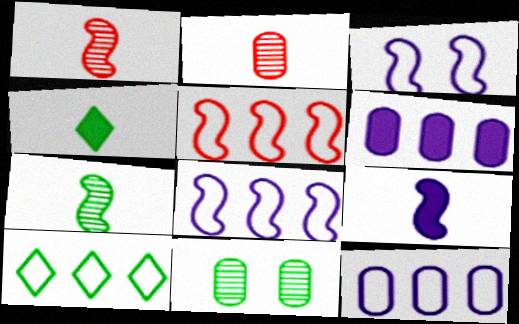[[5, 10, 12]]